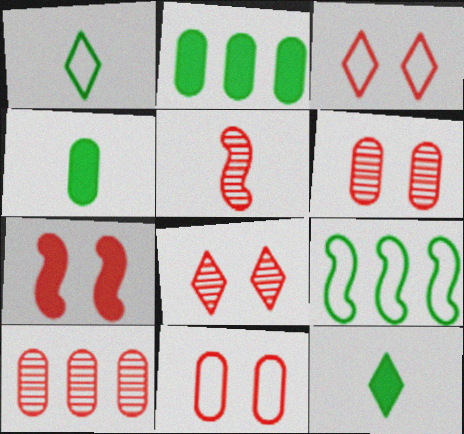[[3, 6, 7], 
[5, 8, 10], 
[7, 8, 11]]